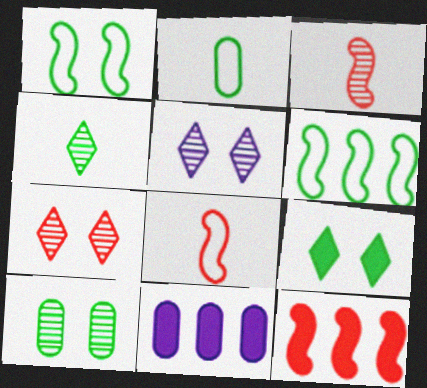[[1, 9, 10], 
[2, 5, 12]]